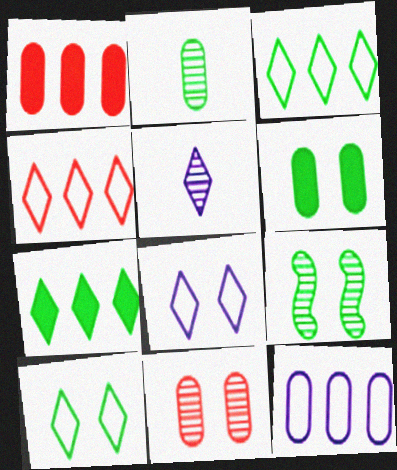[[6, 9, 10]]